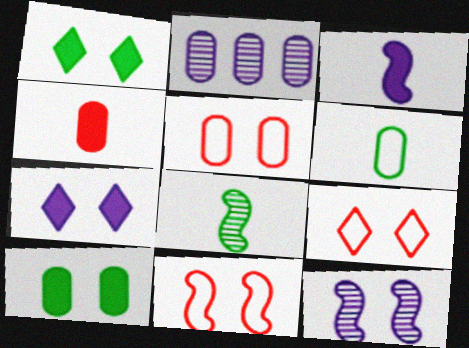[[1, 5, 12], 
[5, 9, 11], 
[9, 10, 12]]